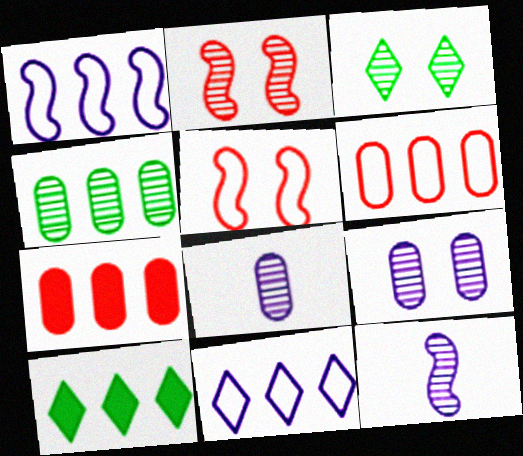[[2, 3, 9], 
[5, 8, 10]]